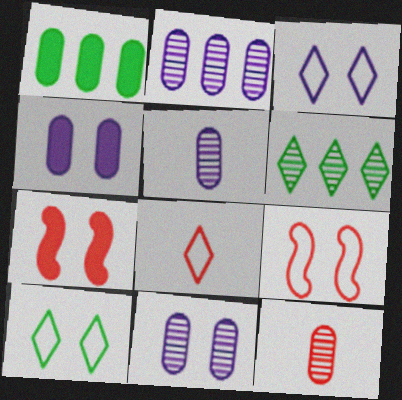[[2, 5, 11], 
[7, 10, 11]]